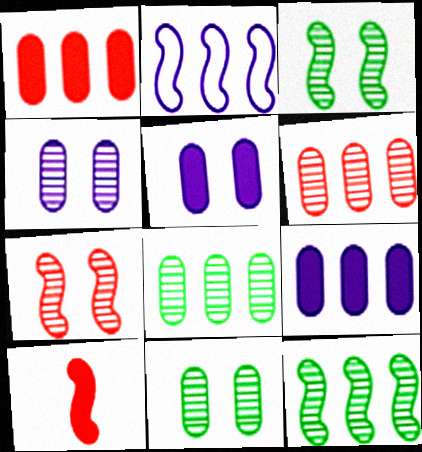[[2, 3, 10]]